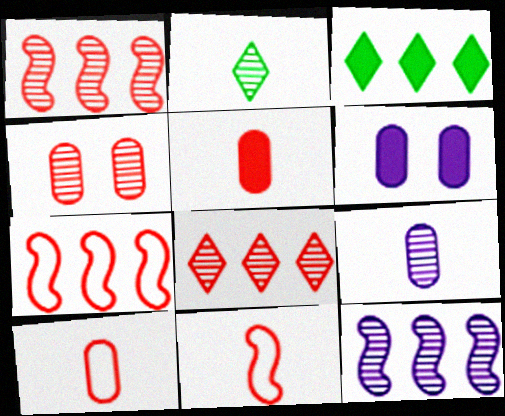[[2, 4, 12], 
[2, 6, 7]]